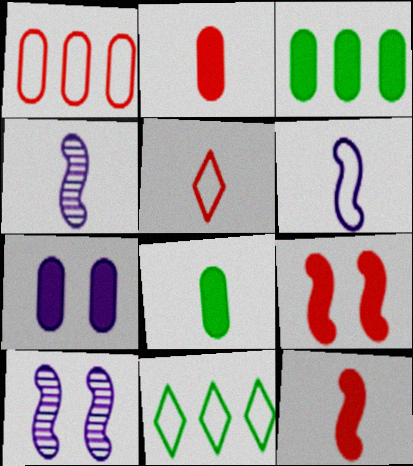[[2, 3, 7], 
[2, 10, 11], 
[3, 5, 10], 
[4, 5, 8]]